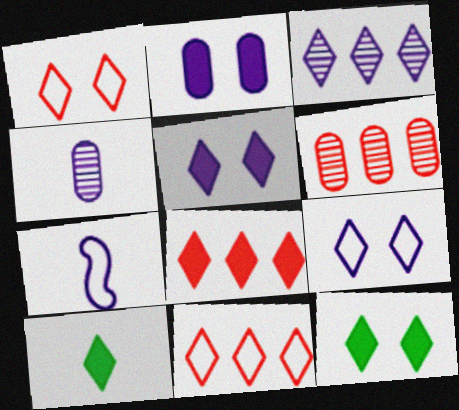[[1, 3, 10], 
[2, 3, 7], 
[5, 8, 10], 
[6, 7, 12]]